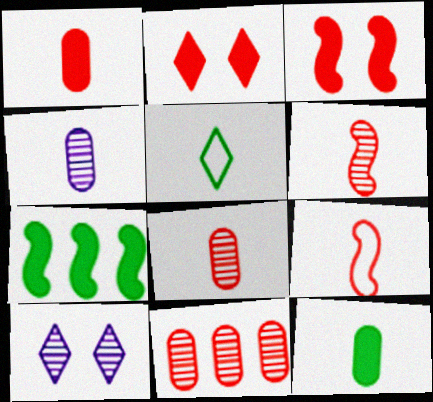[[2, 9, 11]]